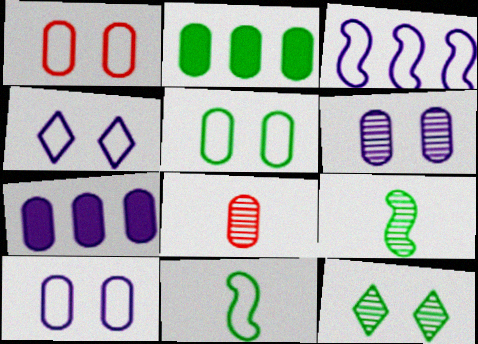[[1, 5, 10], 
[2, 8, 10], 
[2, 11, 12], 
[5, 7, 8]]